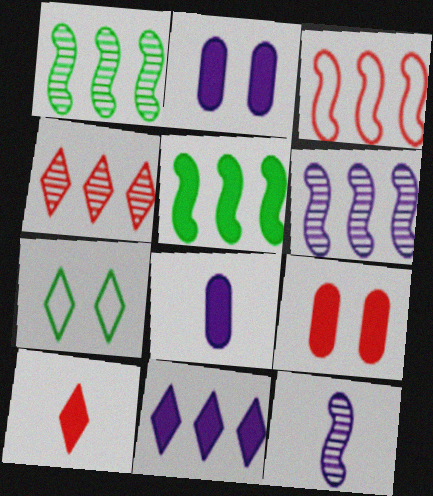[[2, 5, 10], 
[3, 5, 6]]